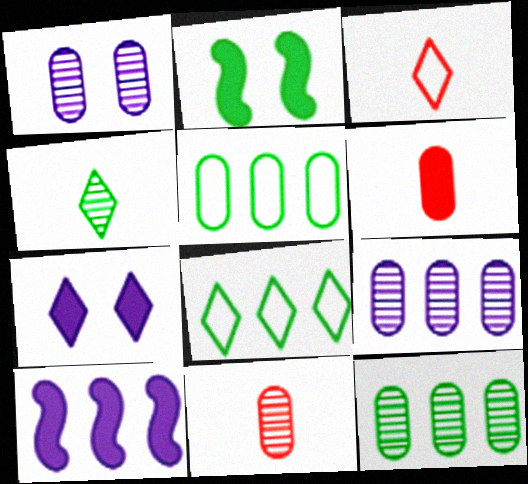[[1, 5, 6], 
[1, 11, 12], 
[2, 3, 9], 
[2, 4, 5]]